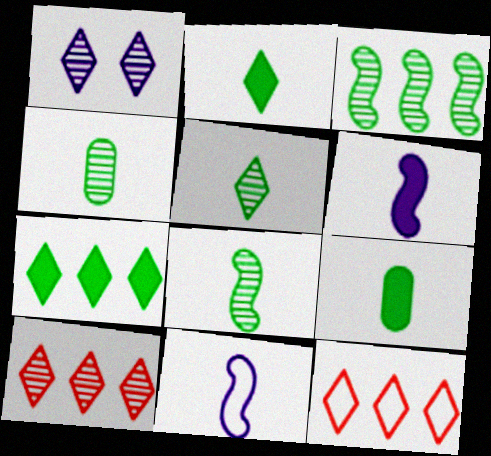[[1, 2, 12], 
[1, 5, 10], 
[4, 5, 8]]